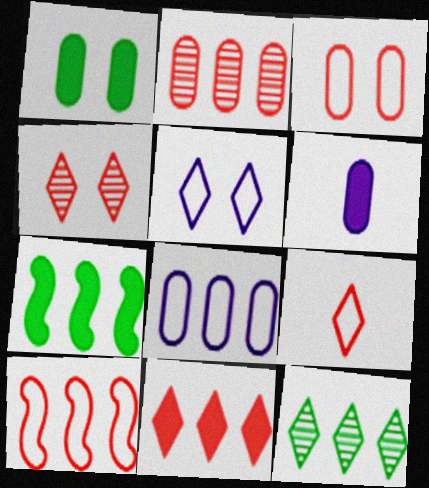[[2, 10, 11], 
[3, 9, 10], 
[4, 9, 11]]